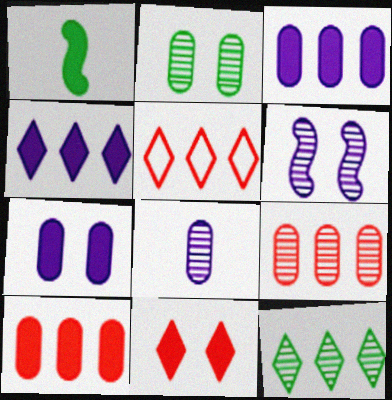[[1, 3, 11], 
[2, 8, 9], 
[4, 5, 12]]